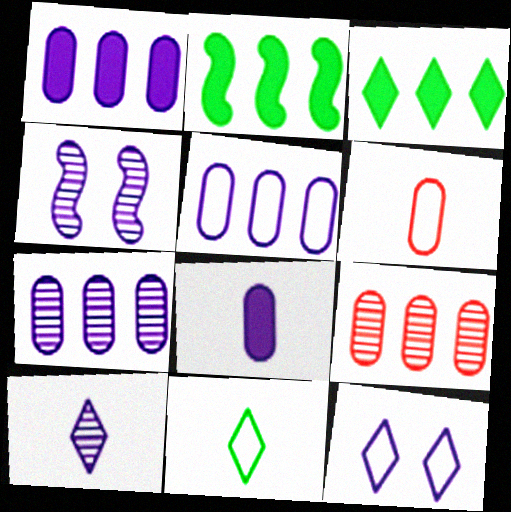[[1, 5, 7], 
[3, 4, 6], 
[4, 7, 10]]